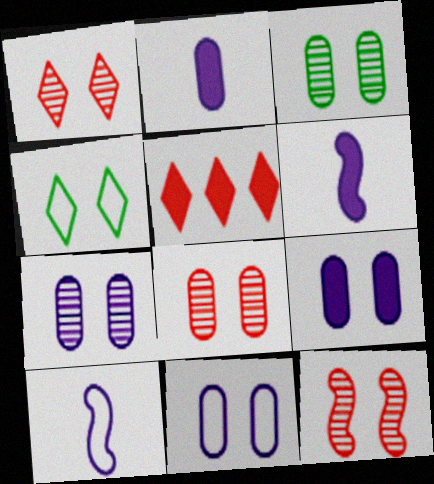[[1, 8, 12], 
[3, 5, 10], 
[3, 7, 8], 
[4, 9, 12], 
[7, 9, 11]]